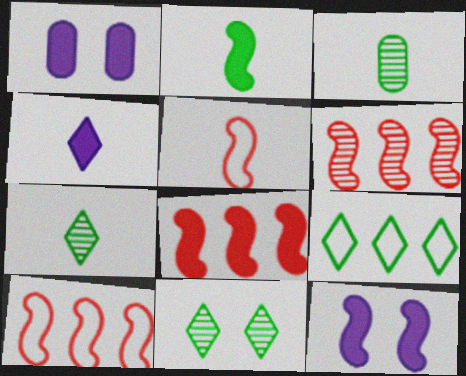[[1, 7, 10], 
[2, 8, 12], 
[3, 4, 5], 
[6, 8, 10]]